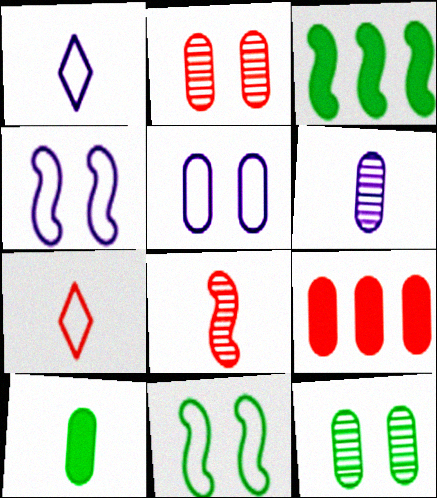[[1, 2, 3], 
[1, 8, 10], 
[3, 4, 8]]